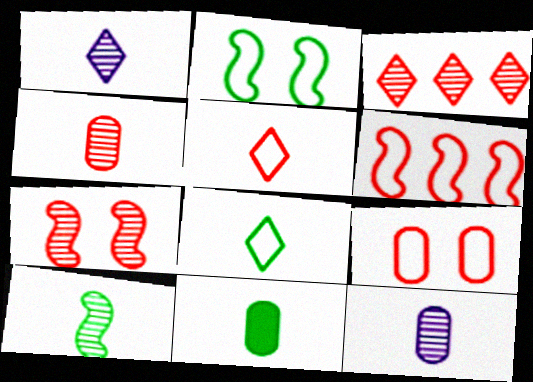[[1, 4, 10], 
[3, 4, 7], 
[5, 6, 9], 
[8, 10, 11]]